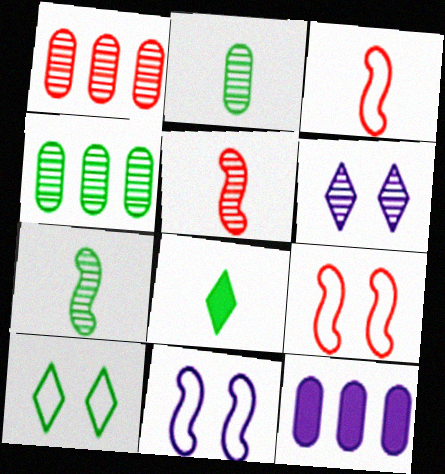[[1, 6, 7], 
[1, 8, 11], 
[4, 5, 6], 
[5, 10, 12]]